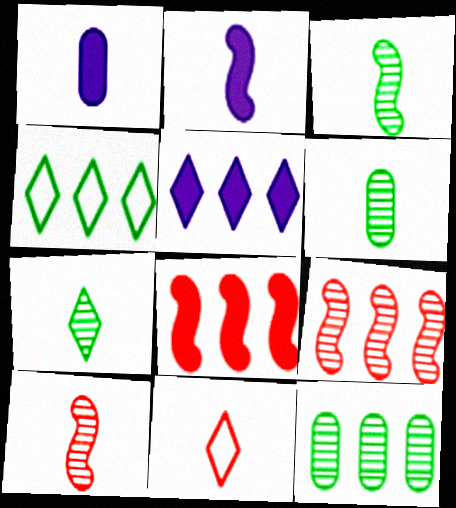[[1, 3, 11], 
[2, 6, 11], 
[3, 6, 7]]